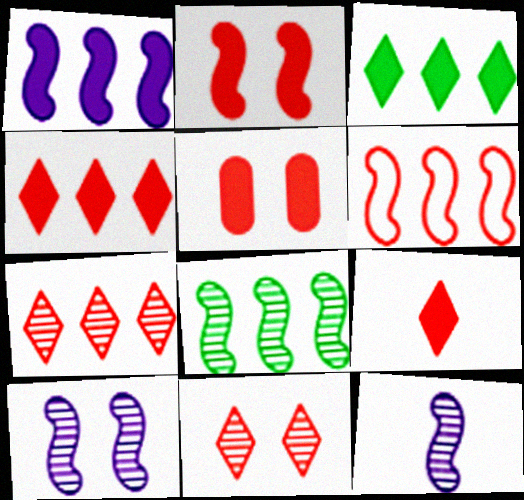[[1, 6, 8]]